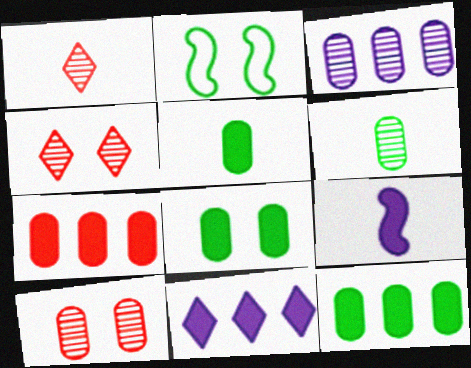[[3, 6, 10], 
[5, 8, 12]]